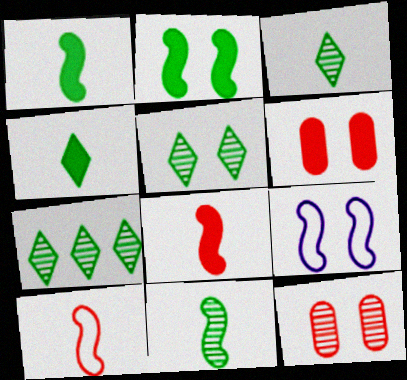[[3, 5, 7], 
[5, 6, 9]]